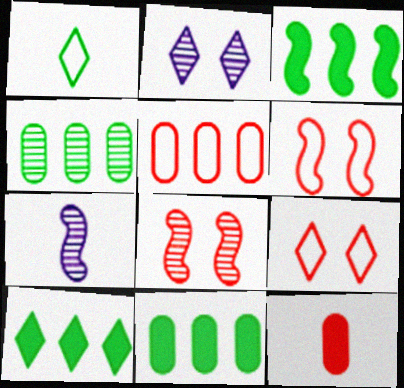[[1, 7, 12], 
[3, 6, 7], 
[3, 10, 11], 
[7, 9, 11]]